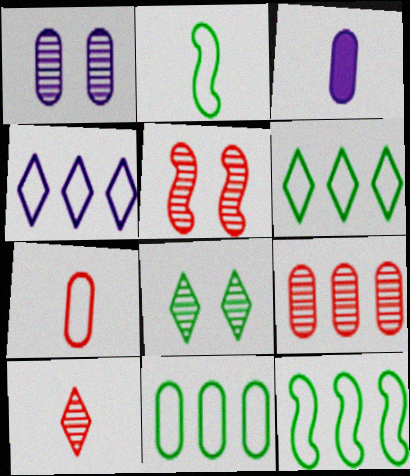[[1, 5, 8], 
[2, 3, 10], 
[3, 5, 6], 
[5, 9, 10], 
[6, 11, 12]]